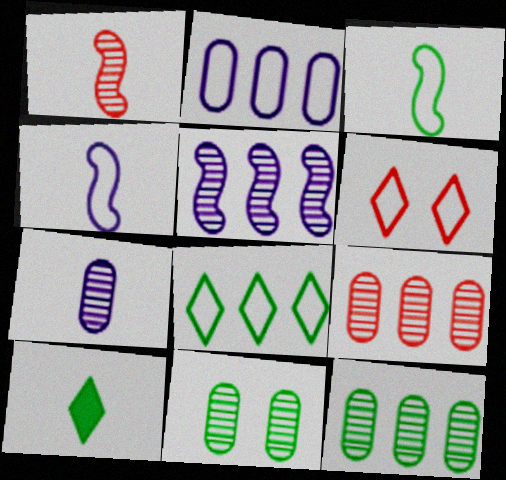[[2, 3, 6], 
[7, 9, 11]]